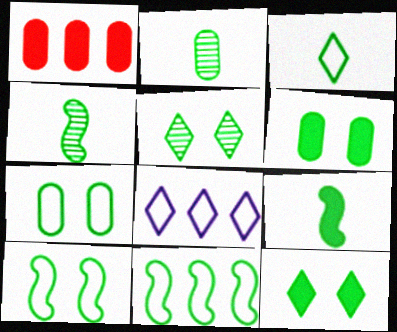[[2, 3, 9], 
[2, 11, 12], 
[3, 7, 11], 
[5, 6, 10]]